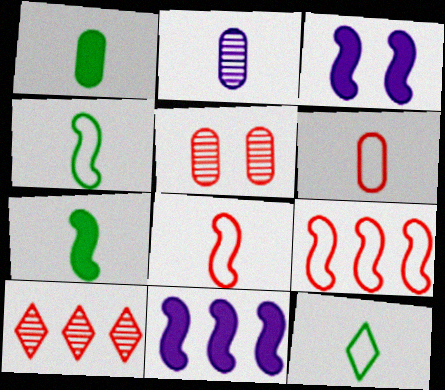[[1, 2, 6], 
[5, 11, 12]]